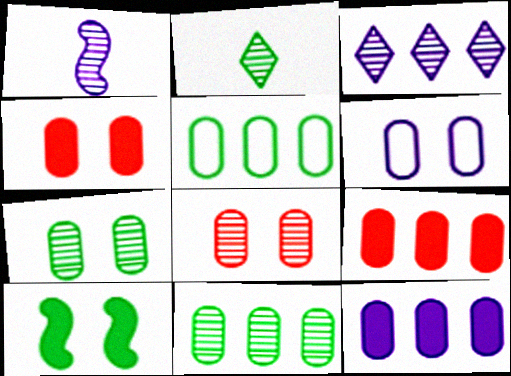[[2, 5, 10], 
[4, 6, 7]]